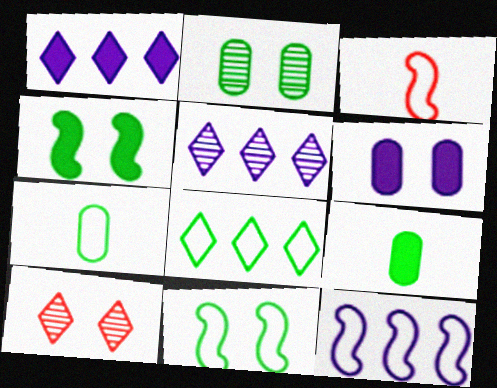[[1, 2, 3], 
[3, 11, 12], 
[6, 10, 11], 
[7, 8, 11], 
[9, 10, 12]]